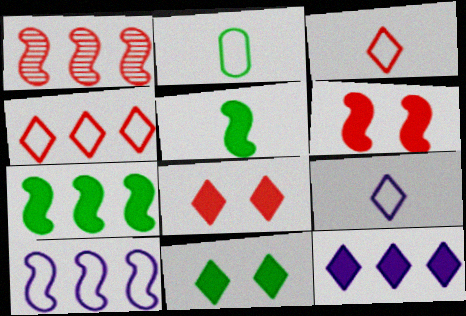[[1, 7, 10]]